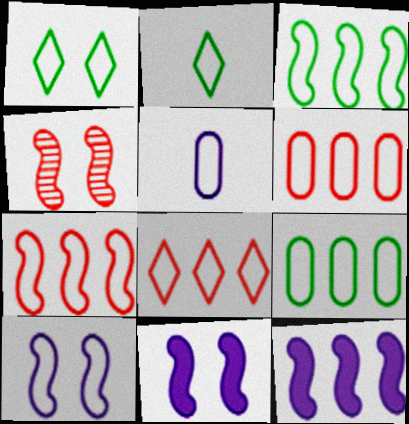[[1, 5, 7], 
[2, 6, 10], 
[6, 7, 8]]